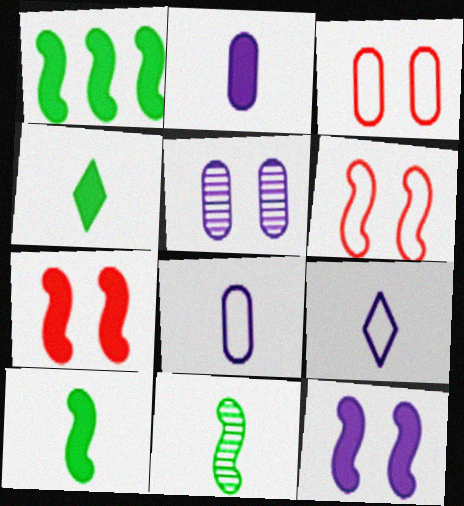[]